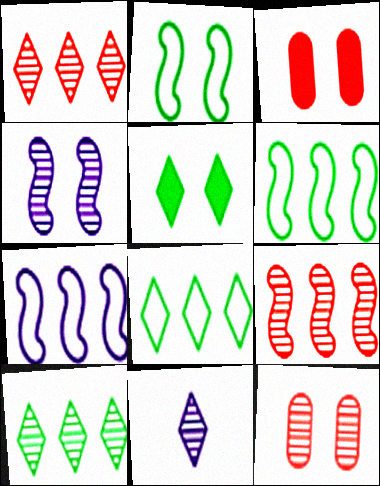[[3, 6, 11]]